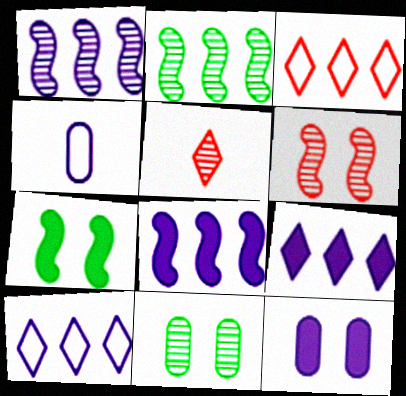[[1, 5, 11]]